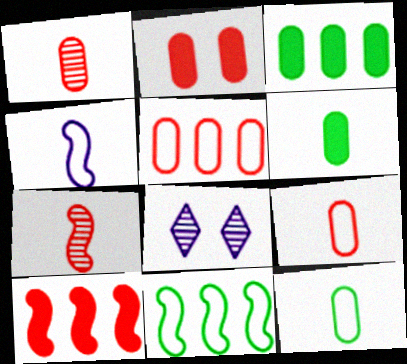[[1, 2, 5], 
[8, 10, 12]]